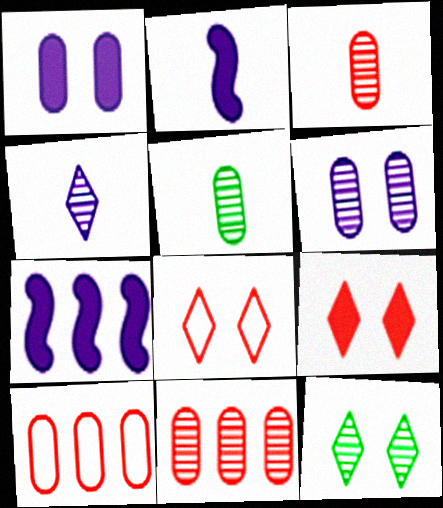[[1, 5, 10], 
[2, 10, 12], 
[5, 6, 11], 
[5, 7, 8]]